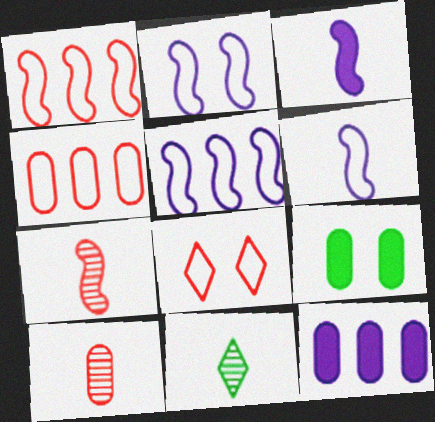[[2, 5, 6]]